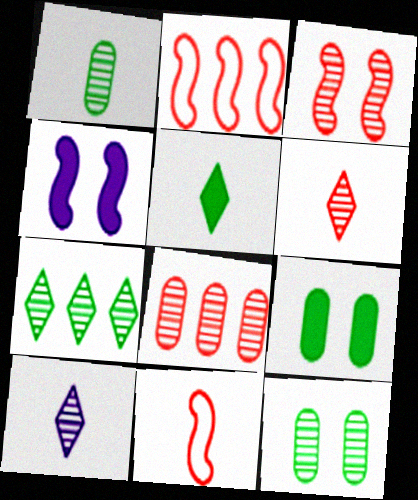[[2, 9, 10], 
[3, 6, 8]]